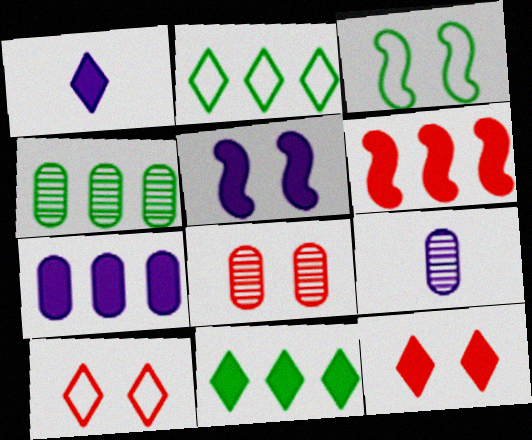[[1, 5, 7], 
[1, 11, 12], 
[4, 8, 9], 
[6, 7, 11]]